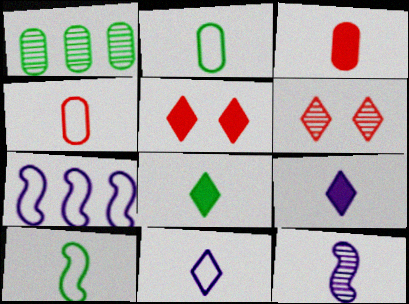[[1, 6, 12], 
[4, 8, 12], 
[4, 10, 11]]